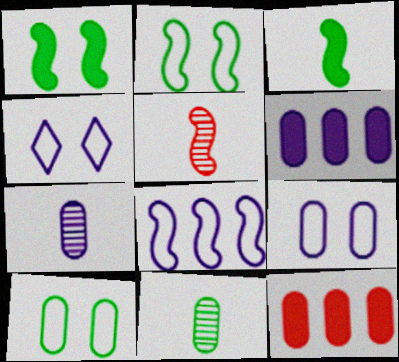[[1, 5, 8], 
[6, 7, 9], 
[7, 10, 12], 
[9, 11, 12]]